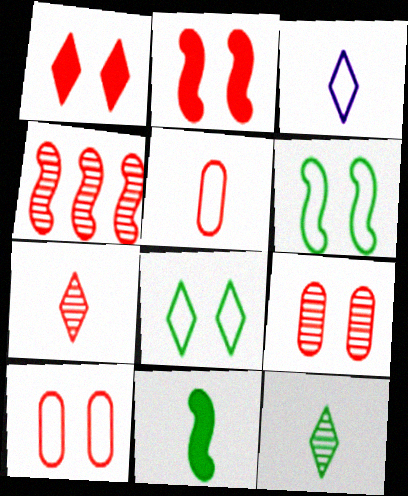[[1, 4, 5], 
[4, 7, 9]]